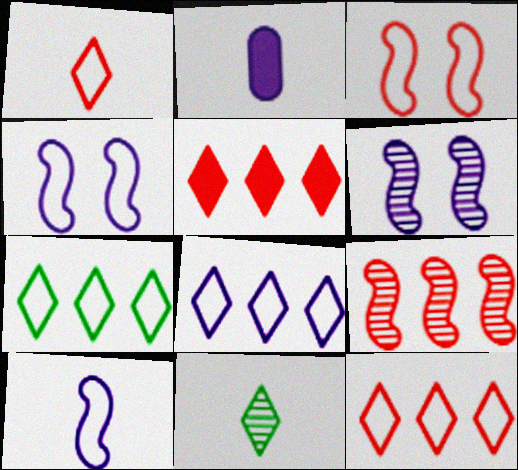[[2, 6, 8], 
[7, 8, 12]]